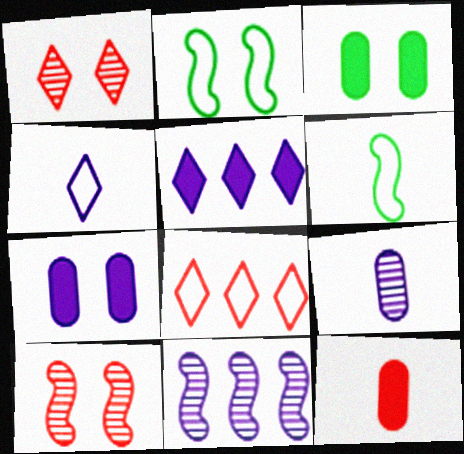[[1, 2, 7], 
[4, 7, 11], 
[8, 10, 12]]